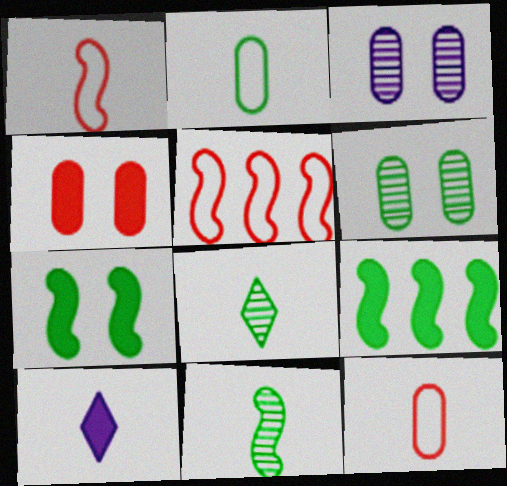[[4, 9, 10], 
[5, 6, 10], 
[10, 11, 12]]